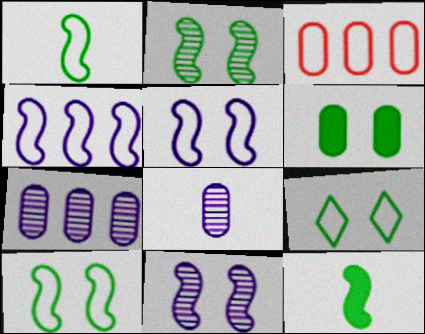[[2, 6, 9], 
[3, 6, 8]]